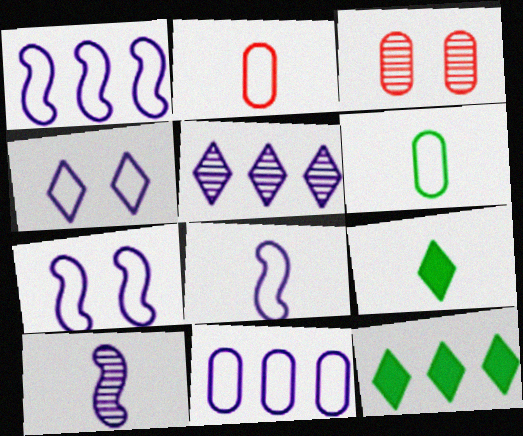[[1, 3, 9], 
[1, 7, 8], 
[2, 9, 10], 
[3, 8, 12], 
[4, 8, 11]]